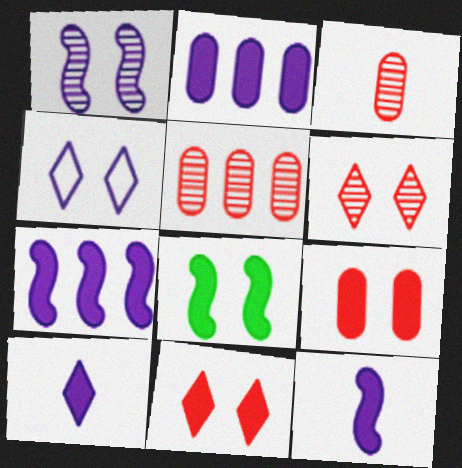[]